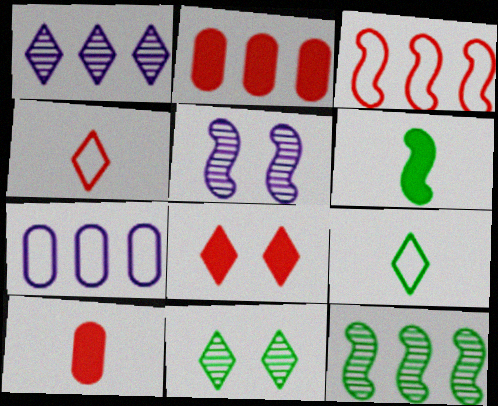[[1, 8, 9], 
[2, 5, 9], 
[3, 5, 6]]